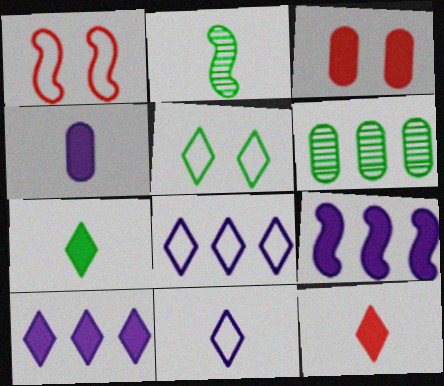[[1, 2, 9], 
[2, 3, 8], 
[3, 7, 9]]